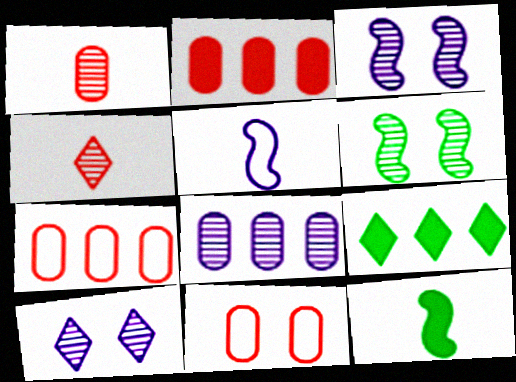[[1, 2, 11], 
[4, 6, 8], 
[7, 10, 12]]